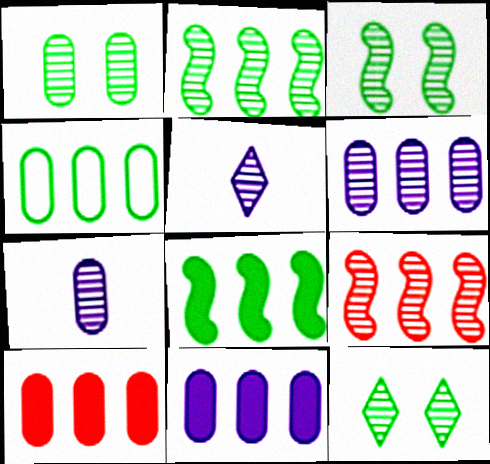[[1, 3, 12], 
[1, 5, 9], 
[4, 6, 10], 
[7, 9, 12]]